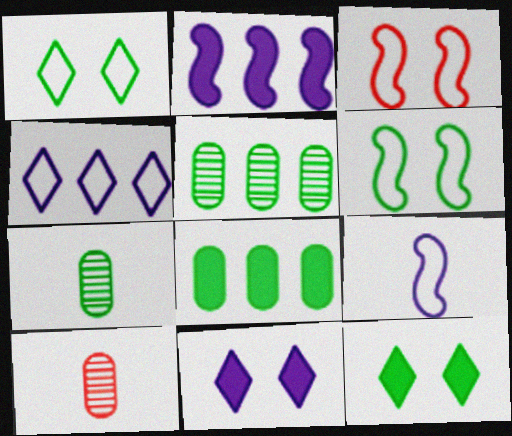[[1, 2, 10]]